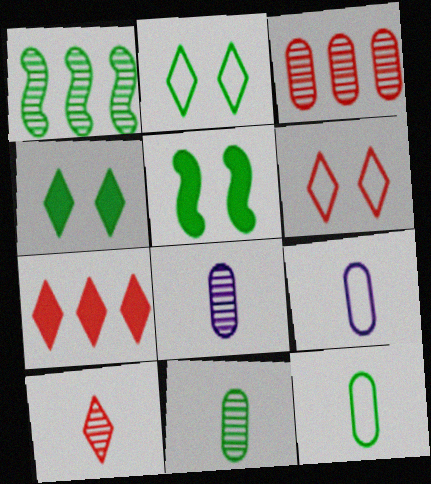[[1, 4, 12], 
[6, 7, 10]]